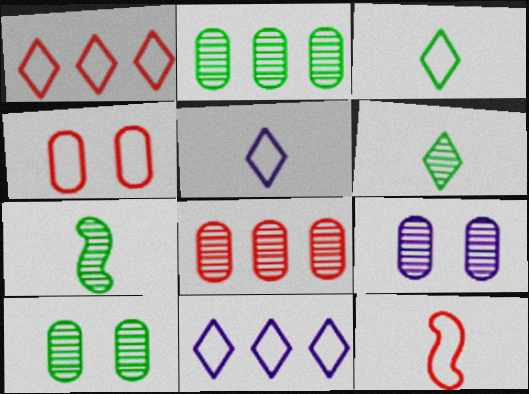[[1, 4, 12]]